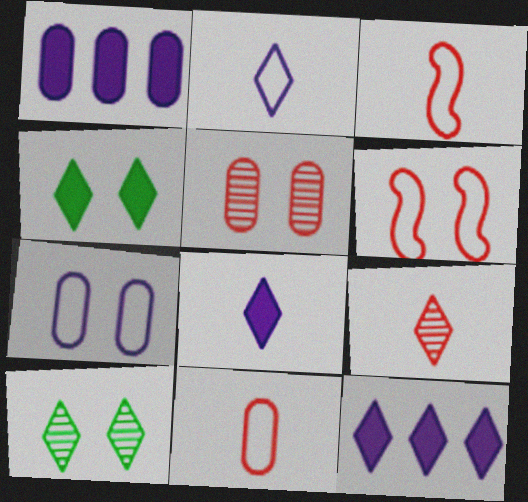[[1, 3, 10]]